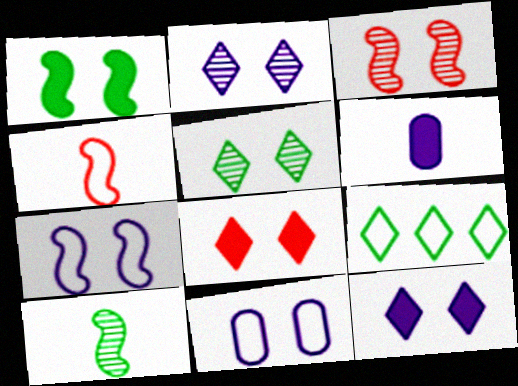[[1, 3, 7], 
[3, 6, 9], 
[4, 9, 11]]